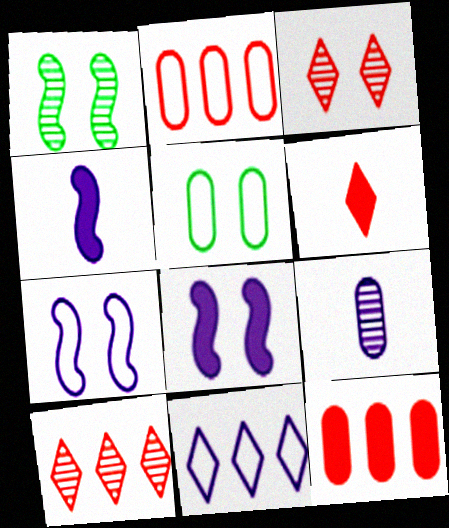[[1, 9, 10], 
[3, 5, 8], 
[4, 5, 10], 
[5, 9, 12], 
[8, 9, 11]]